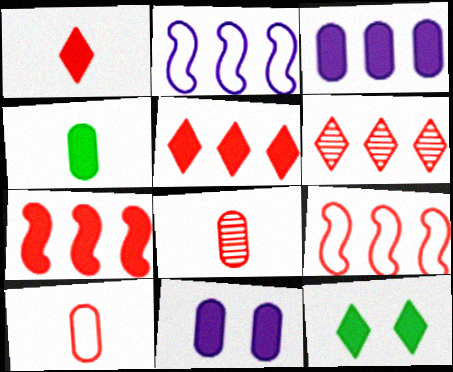[[2, 8, 12]]